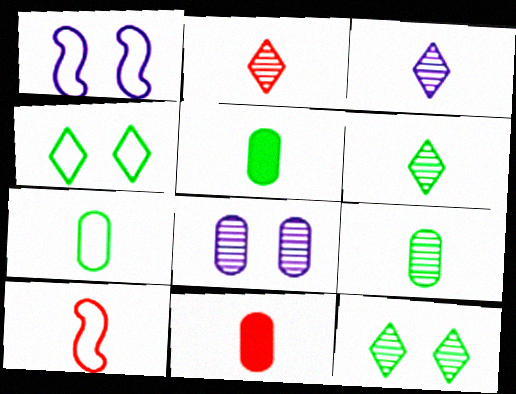[[2, 3, 6], 
[2, 10, 11], 
[3, 5, 10], 
[5, 7, 9]]